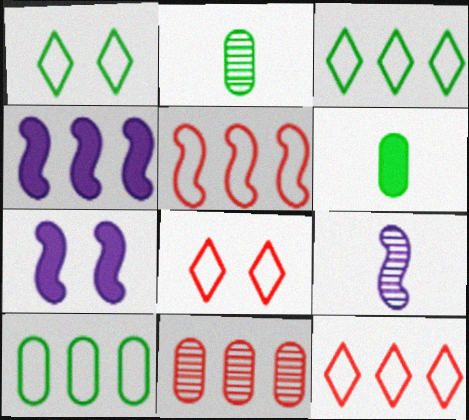[[2, 4, 8], 
[2, 7, 12], 
[3, 4, 11]]